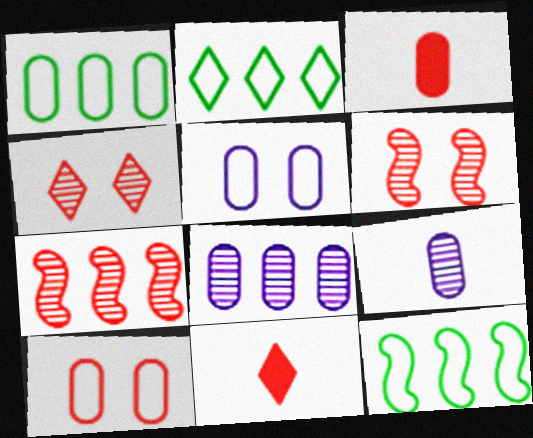[[1, 2, 12], 
[7, 10, 11]]